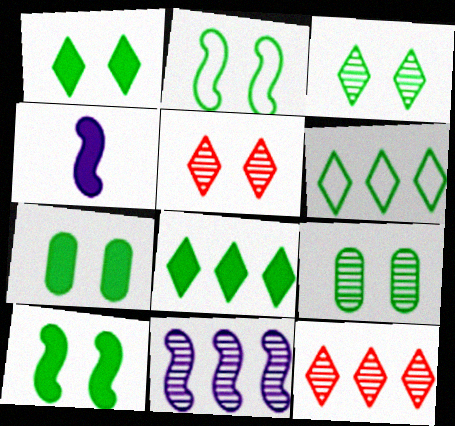[[1, 2, 9], 
[1, 7, 10], 
[2, 3, 7]]